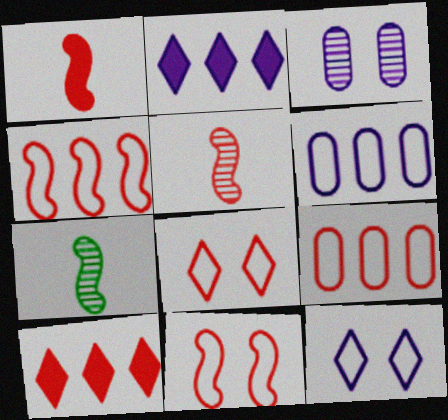[]